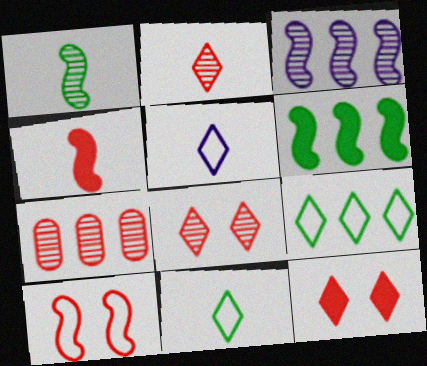[]